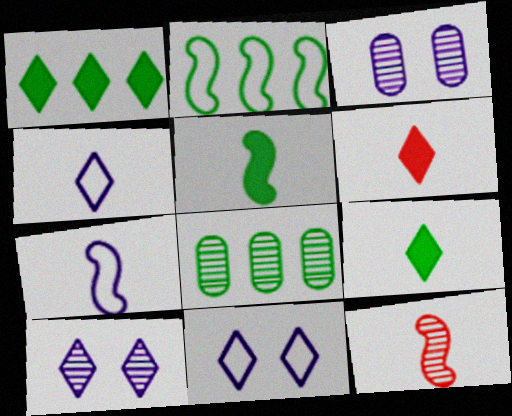[[1, 2, 8], 
[2, 3, 6], 
[5, 7, 12], 
[8, 10, 12]]